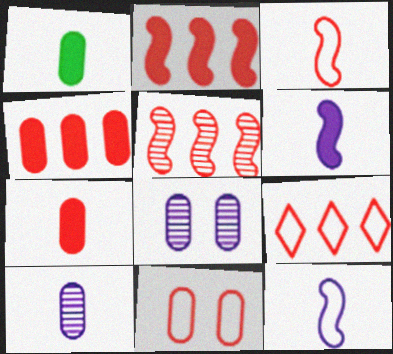[[3, 9, 11], 
[4, 5, 9]]